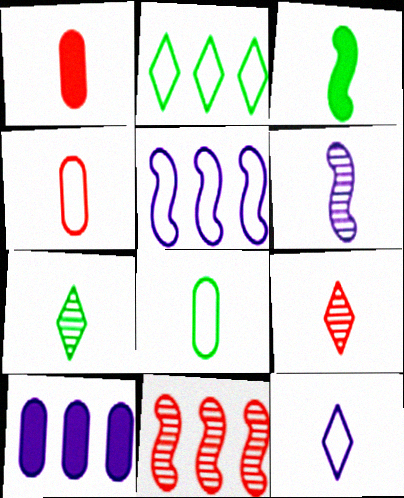[[2, 10, 11], 
[3, 7, 8]]